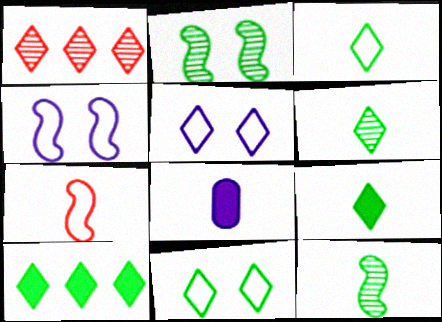[[1, 5, 9], 
[3, 6, 9], 
[6, 7, 8], 
[6, 10, 11]]